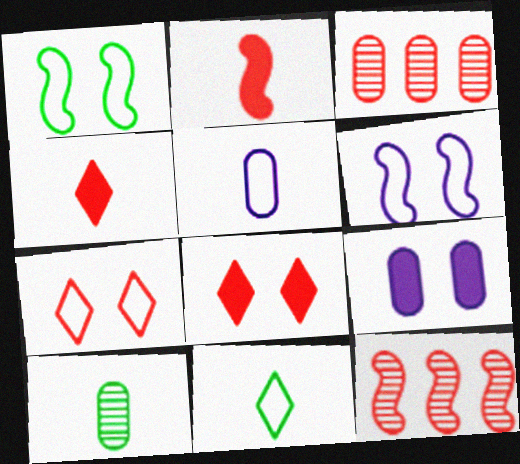[[2, 3, 7], 
[9, 11, 12]]